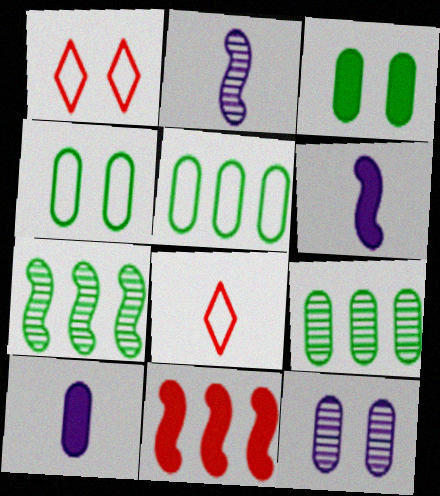[[1, 6, 9], 
[1, 7, 10]]